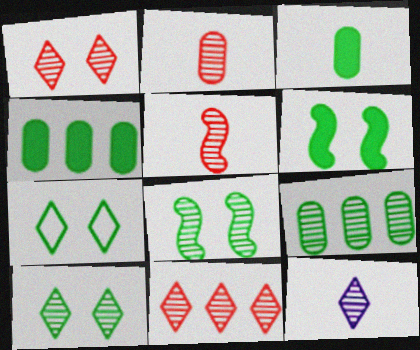[[10, 11, 12]]